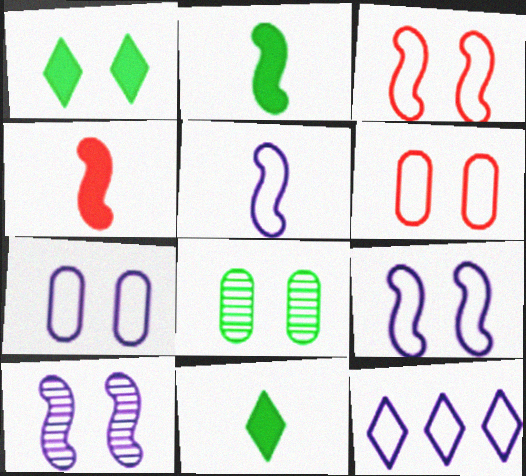[[1, 6, 10], 
[4, 8, 12], 
[5, 7, 12]]